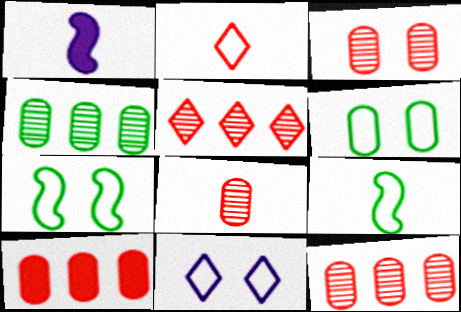[[1, 5, 6], 
[3, 8, 12]]